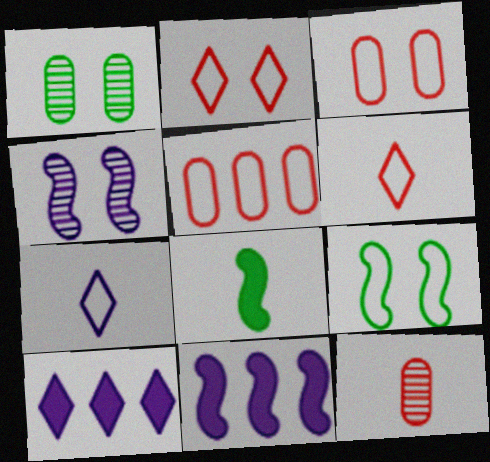[[1, 6, 11], 
[5, 7, 9], 
[7, 8, 12], 
[9, 10, 12]]